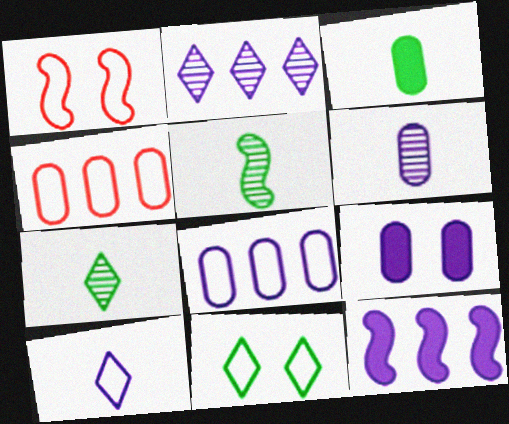[[1, 2, 3], 
[1, 5, 12], 
[2, 8, 12], 
[6, 8, 9]]